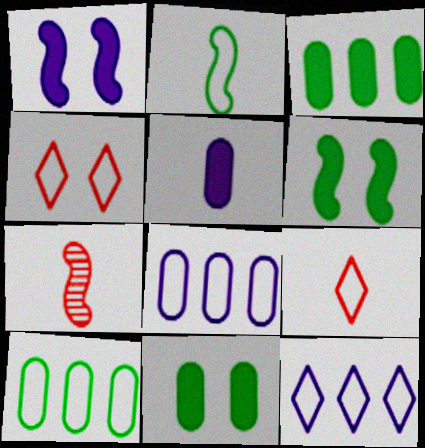[[2, 4, 8], 
[7, 11, 12]]